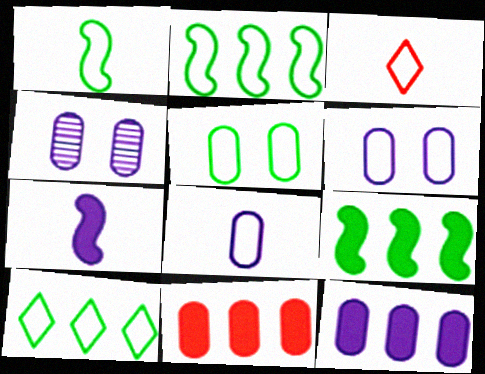[[1, 3, 8], 
[1, 5, 10], 
[2, 3, 6], 
[3, 4, 9], 
[4, 8, 12]]